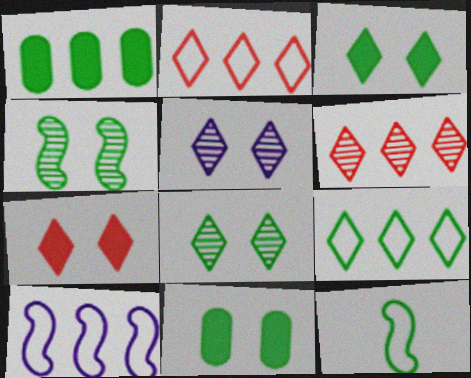[[1, 6, 10], 
[1, 8, 12]]